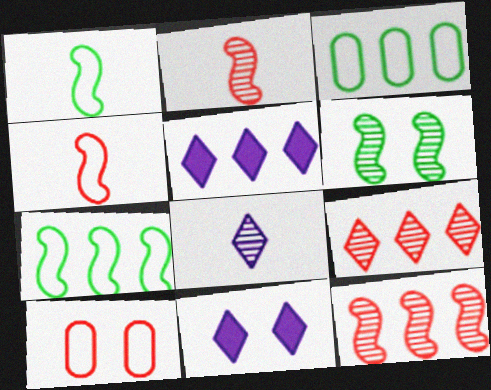[[2, 3, 11], 
[3, 5, 12], 
[6, 10, 11]]